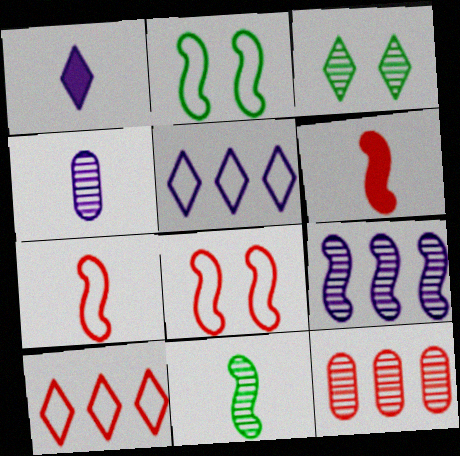[[1, 2, 12], 
[1, 3, 10], 
[2, 6, 9]]